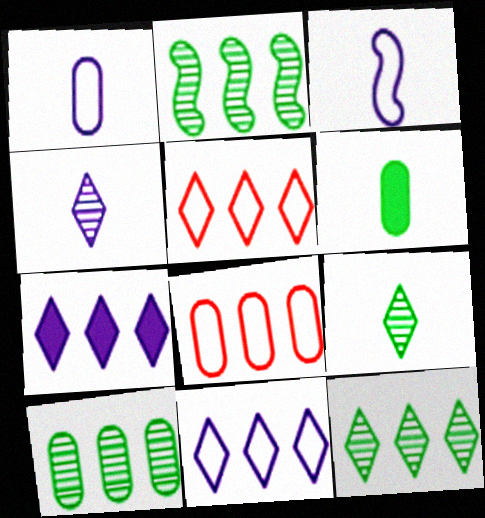[[2, 7, 8], 
[2, 10, 12], 
[5, 7, 12]]